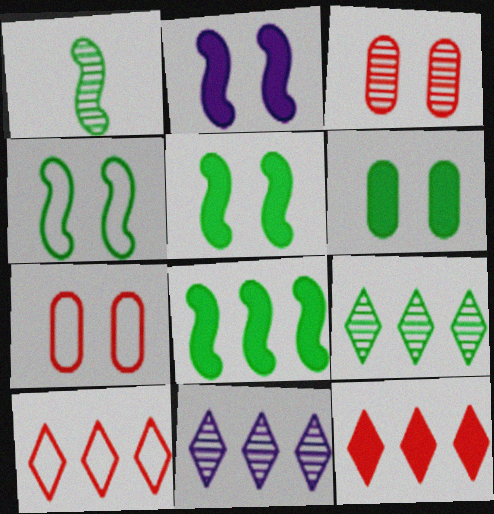[[1, 3, 11], 
[1, 4, 8]]